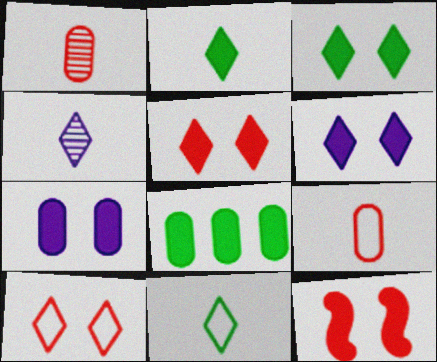[[3, 5, 6], 
[3, 7, 12]]